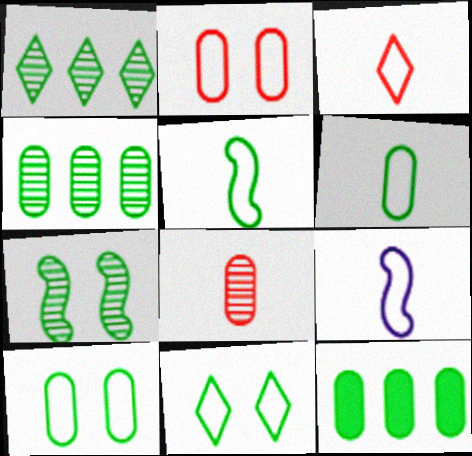[[3, 6, 9]]